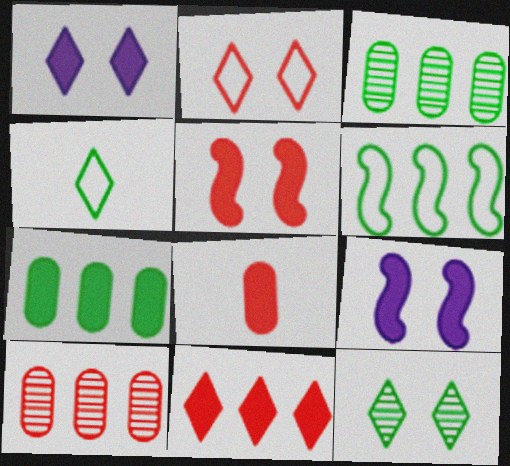[[1, 2, 12], 
[4, 9, 10], 
[5, 8, 11]]